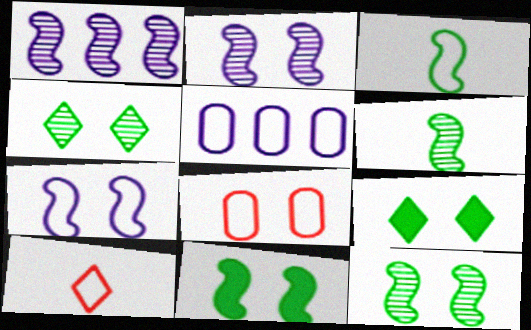[[2, 8, 9]]